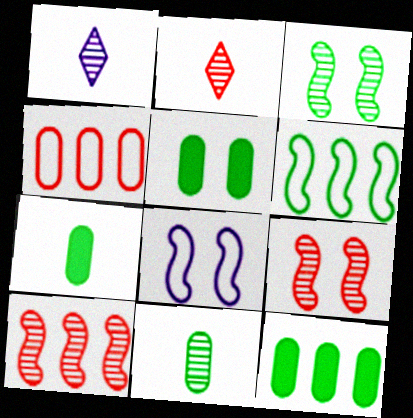[[2, 8, 12], 
[5, 7, 12]]